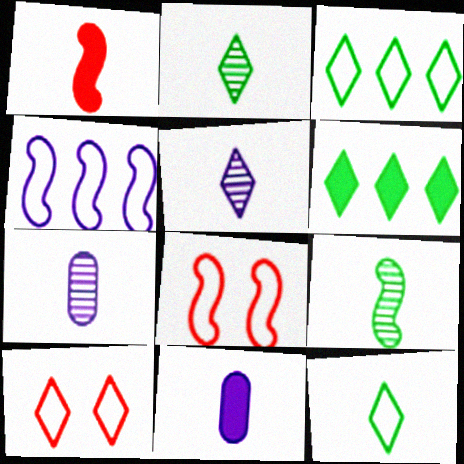[[1, 7, 12], 
[5, 6, 10], 
[6, 7, 8]]